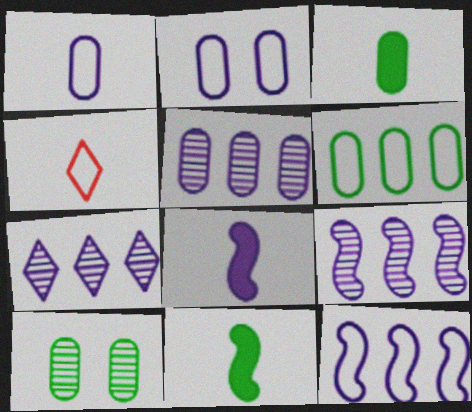[[2, 7, 8], 
[3, 6, 10], 
[5, 7, 9]]